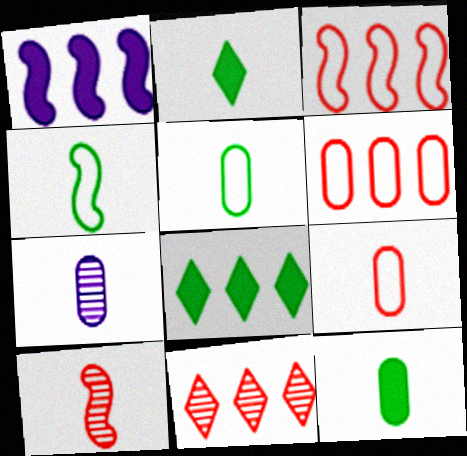[[7, 9, 12]]